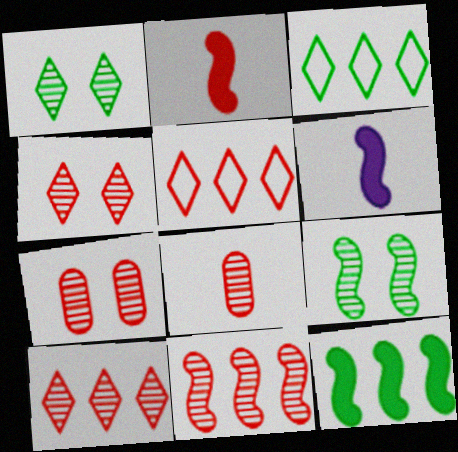[[2, 5, 7], 
[3, 6, 7], 
[4, 8, 11]]